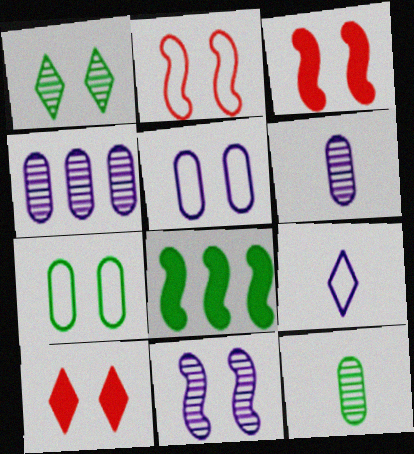[[1, 3, 5], 
[7, 10, 11]]